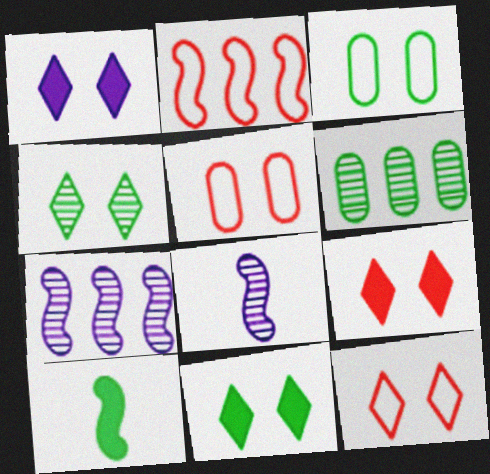[[1, 4, 12], 
[1, 9, 11]]